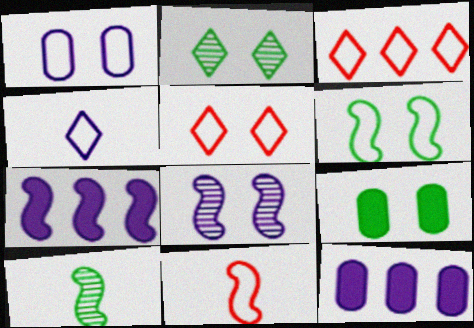[[1, 5, 6], 
[2, 6, 9], 
[2, 11, 12], 
[4, 8, 12], 
[5, 8, 9], 
[5, 10, 12]]